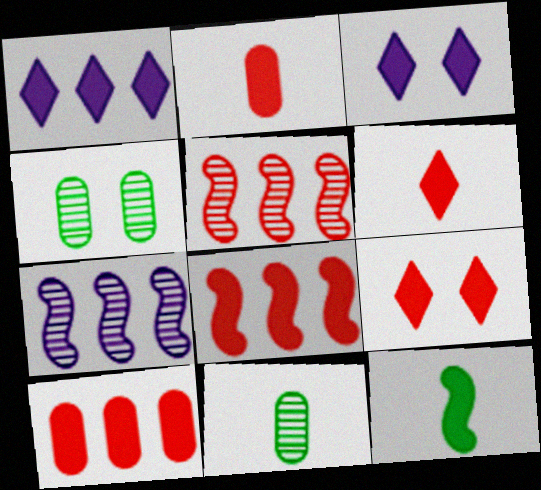[[2, 8, 9], 
[3, 10, 12]]